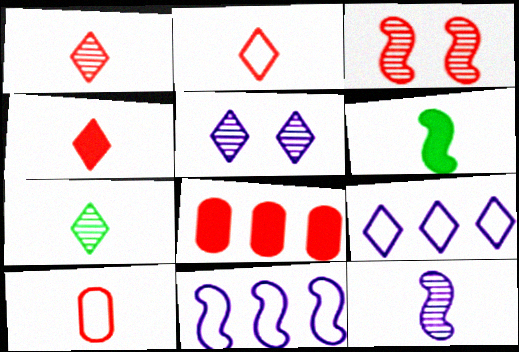[[1, 2, 4], 
[2, 3, 8], 
[3, 6, 11]]